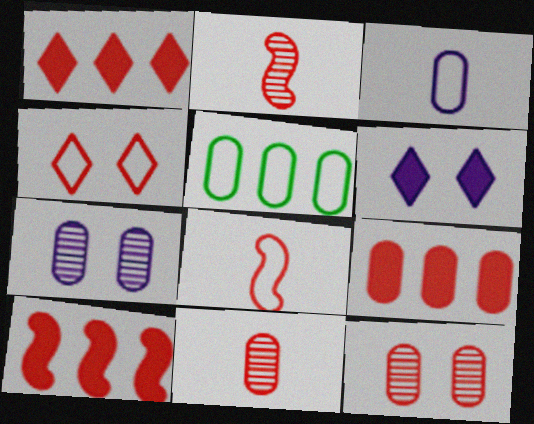[[1, 8, 12], 
[1, 9, 10], 
[2, 4, 9], 
[2, 5, 6], 
[4, 10, 11]]